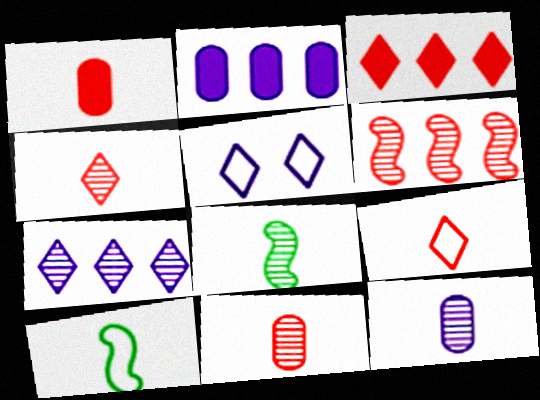[[4, 8, 12]]